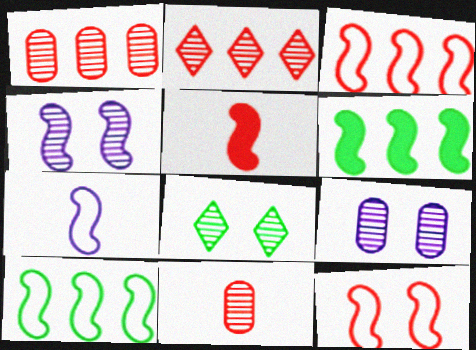[[4, 5, 10], 
[7, 10, 12]]